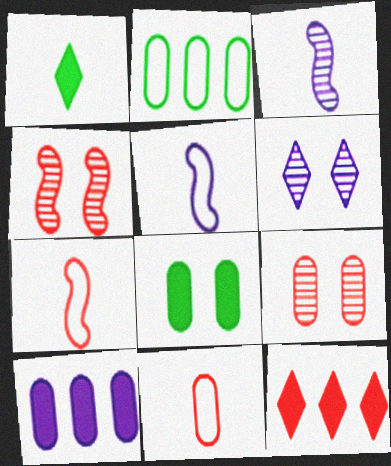[[1, 3, 11], 
[4, 11, 12], 
[5, 6, 10], 
[7, 9, 12]]